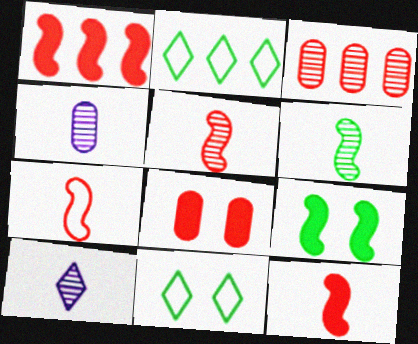[[1, 4, 11], 
[5, 7, 12]]